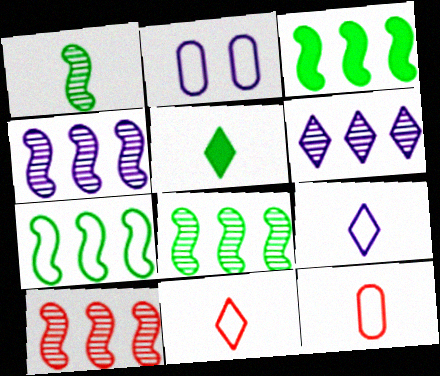[[2, 5, 10], 
[2, 7, 11], 
[3, 7, 8], 
[4, 8, 10]]